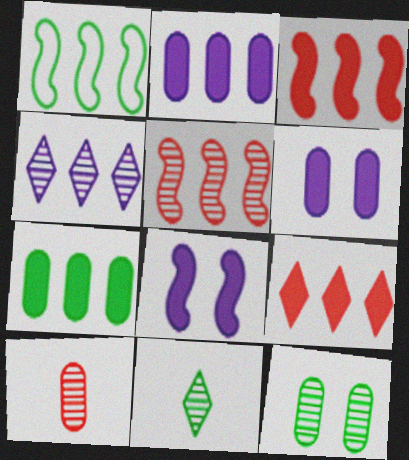[]